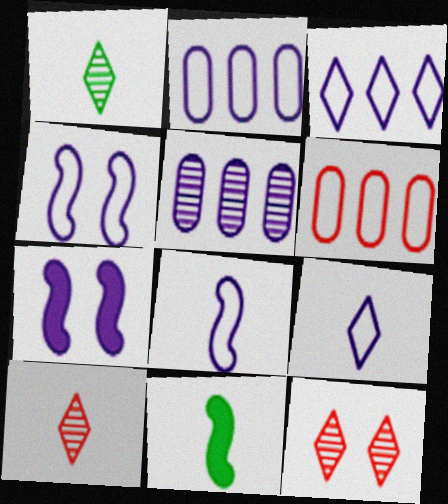[[1, 6, 7], 
[2, 4, 9], 
[2, 11, 12], 
[5, 7, 9]]